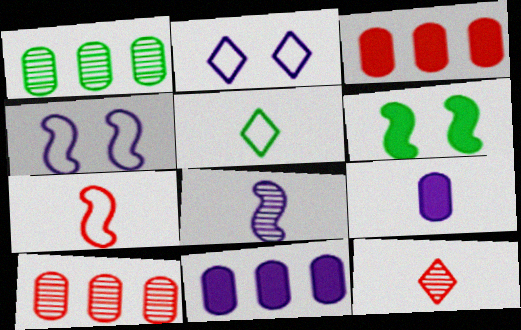[[1, 5, 6], 
[2, 8, 11]]